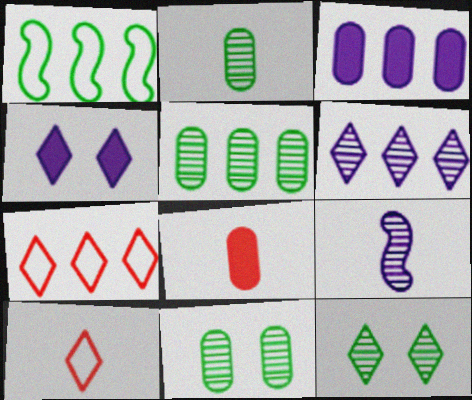[[2, 5, 11]]